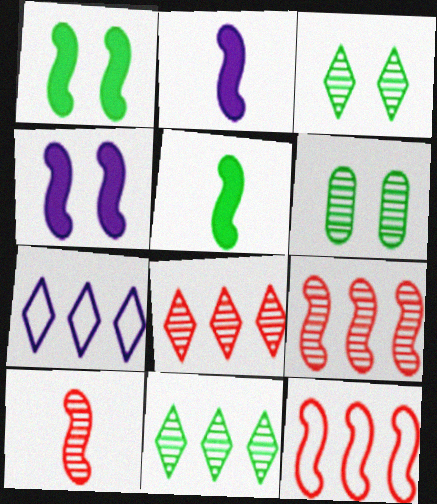[]